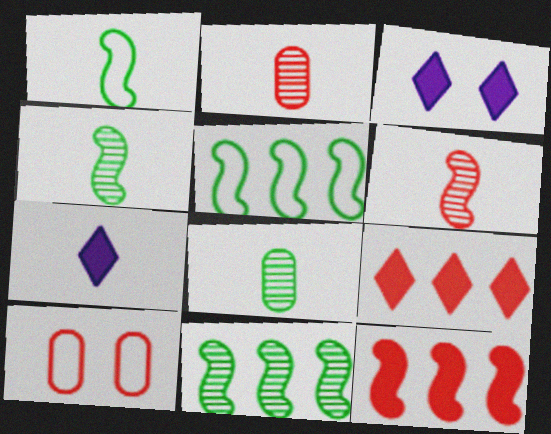[[1, 2, 7], 
[2, 3, 5], 
[6, 9, 10], 
[7, 10, 11]]